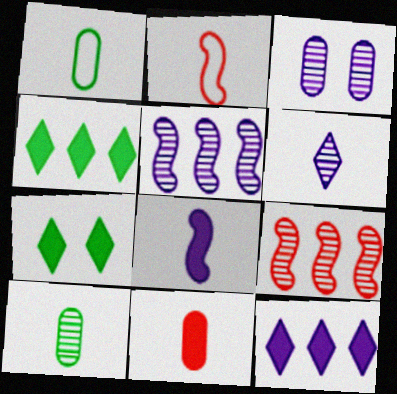[[2, 3, 4], 
[3, 5, 6]]